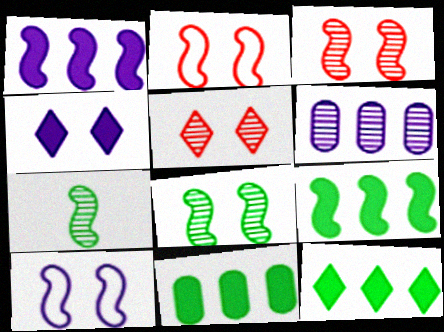[[1, 2, 7], 
[5, 6, 7], 
[9, 11, 12]]